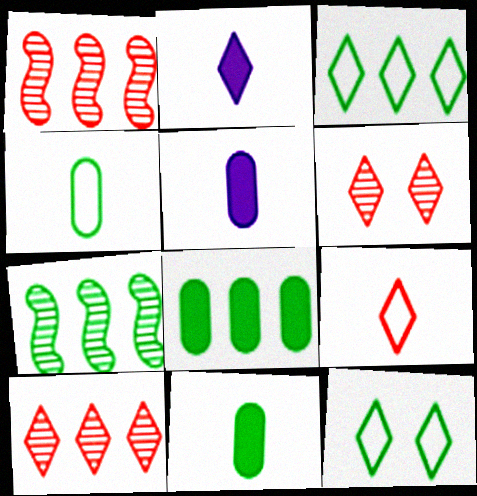[[1, 5, 12], 
[2, 3, 6], 
[2, 10, 12], 
[3, 7, 8], 
[7, 11, 12]]